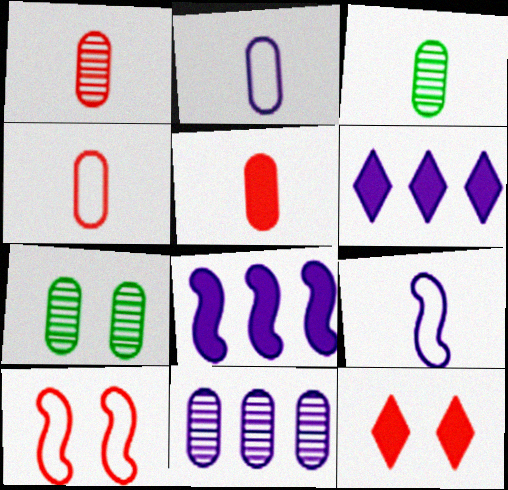[[1, 4, 5], 
[1, 7, 11], 
[2, 3, 5], 
[3, 6, 10]]